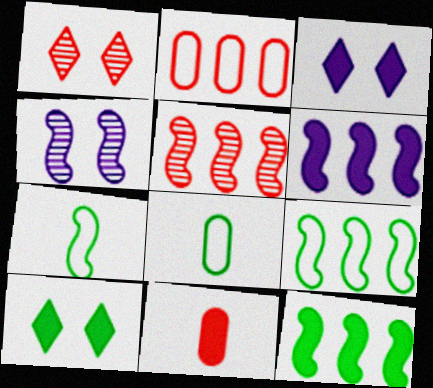[[1, 6, 8], 
[3, 5, 8], 
[3, 11, 12], 
[5, 6, 9], 
[6, 10, 11]]